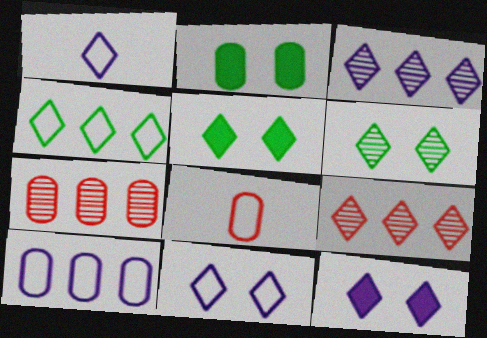[[1, 3, 12], 
[1, 5, 9]]